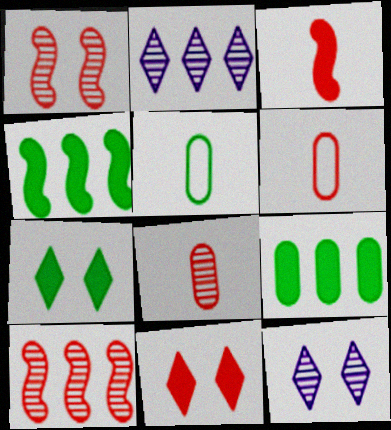[[4, 6, 12], 
[6, 10, 11]]